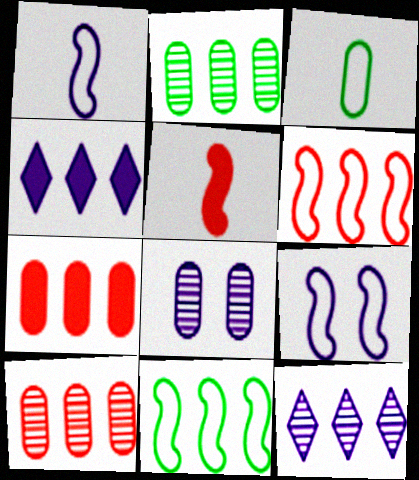[[1, 4, 8], 
[2, 4, 6], 
[3, 7, 8], 
[4, 10, 11], 
[7, 11, 12]]